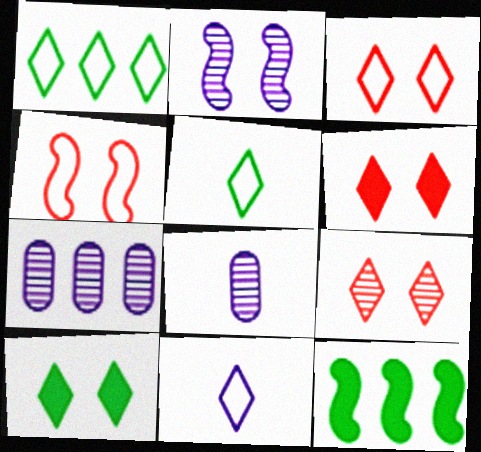[[1, 3, 11], 
[3, 6, 9], 
[3, 8, 12]]